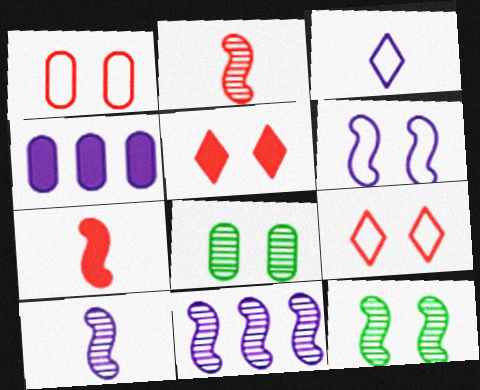[[2, 11, 12], 
[5, 6, 8]]